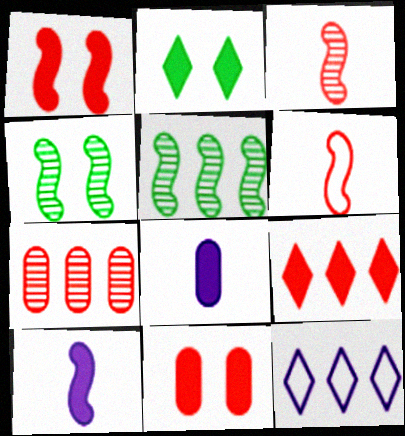[]